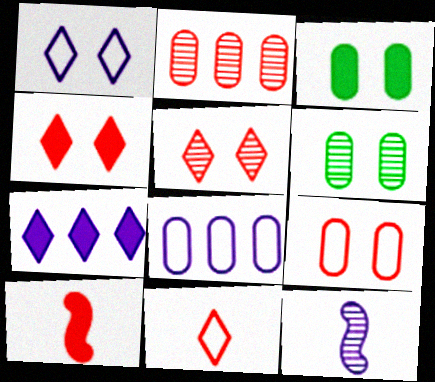[[3, 7, 10]]